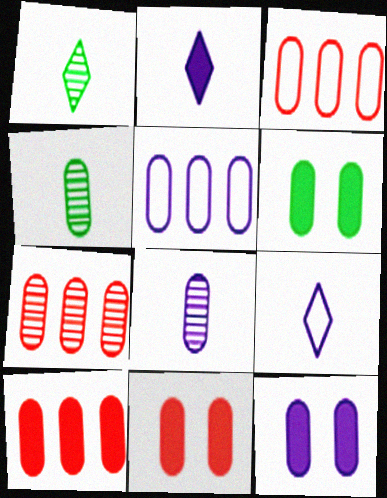[[3, 4, 12], 
[3, 6, 8], 
[3, 7, 10], 
[4, 5, 11], 
[5, 8, 12], 
[6, 11, 12]]